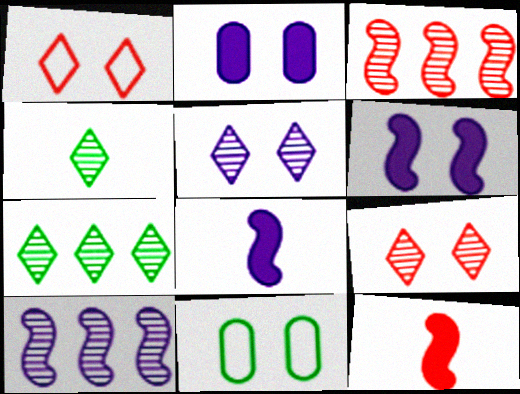[[6, 9, 11]]